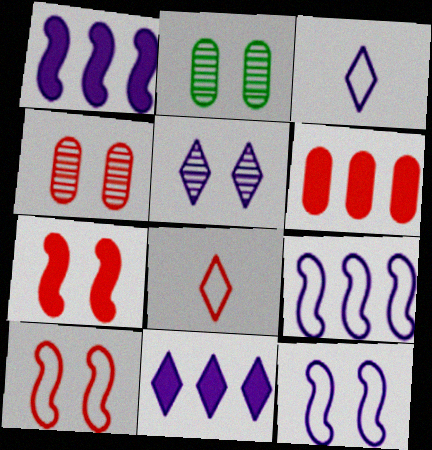[[1, 2, 8], 
[3, 5, 11]]